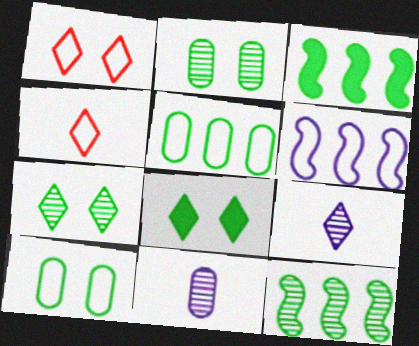[[1, 3, 11], 
[4, 6, 10]]